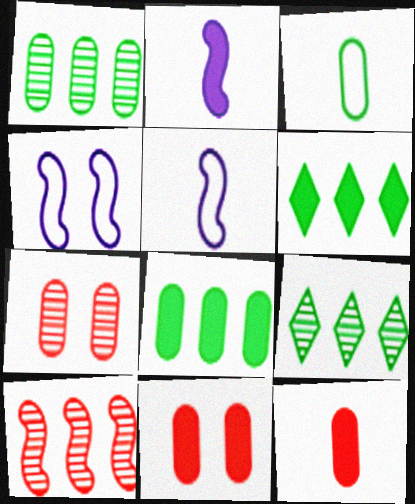[[2, 6, 11], 
[4, 9, 12], 
[5, 6, 7], 
[5, 9, 11]]